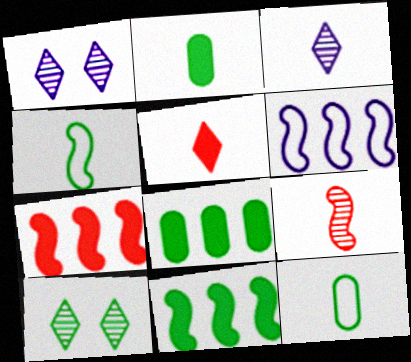[[1, 7, 12], 
[4, 8, 10], 
[10, 11, 12]]